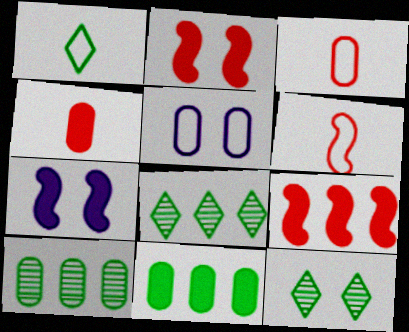[[2, 5, 12], 
[3, 7, 8], 
[4, 5, 10]]